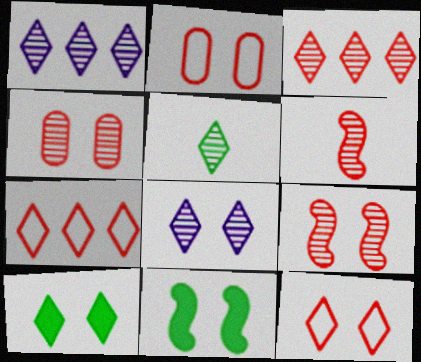[[2, 8, 11], 
[3, 4, 6], 
[3, 5, 8], 
[8, 10, 12]]